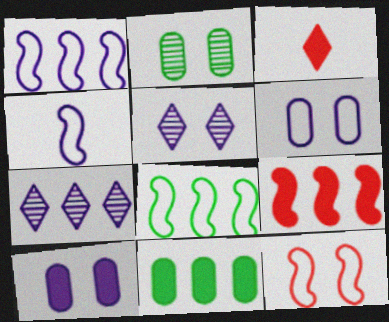[[1, 2, 3], 
[4, 7, 10], 
[4, 8, 12]]